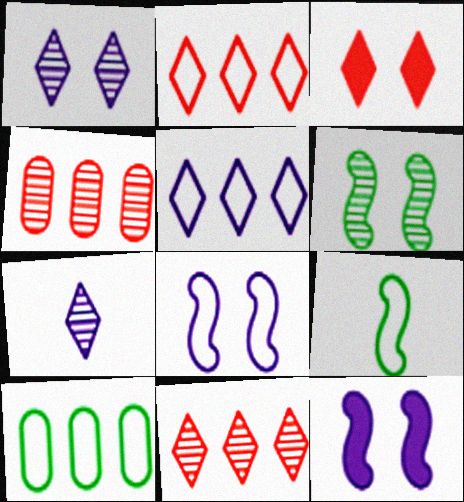[[4, 6, 7]]